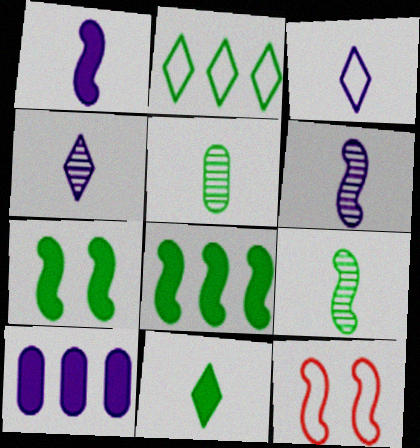[[2, 5, 7], 
[6, 8, 12]]